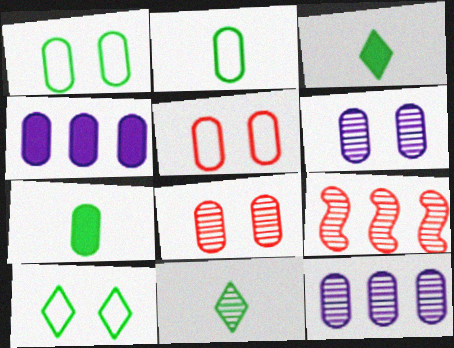[[2, 4, 8], 
[5, 7, 12], 
[6, 9, 11]]